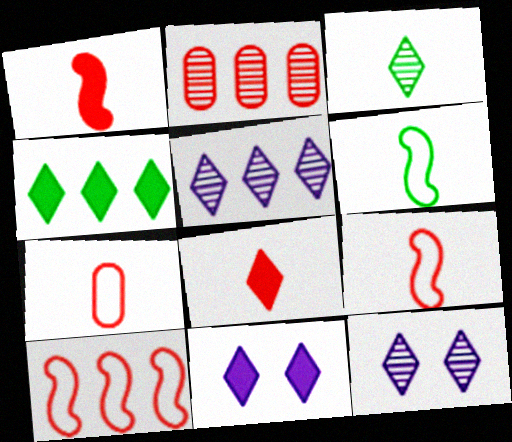[[2, 6, 11], 
[4, 8, 11]]